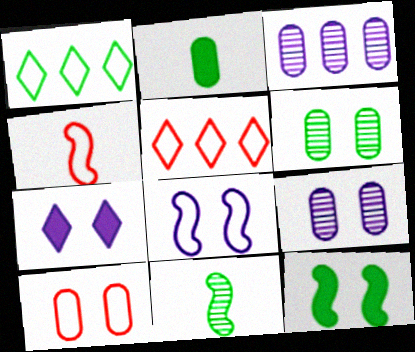[[2, 3, 10], 
[4, 5, 10], 
[7, 8, 9]]